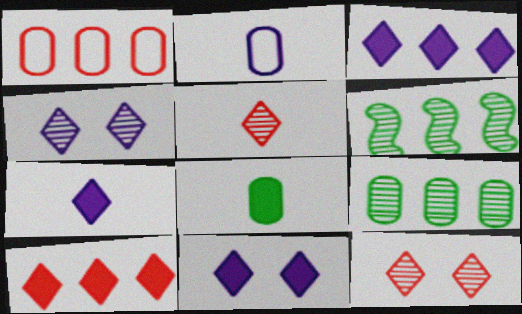[[1, 3, 6], 
[3, 7, 11]]